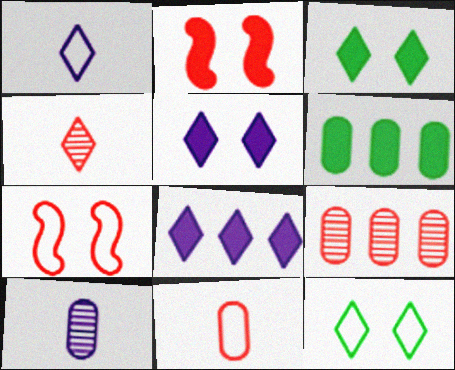[[4, 8, 12]]